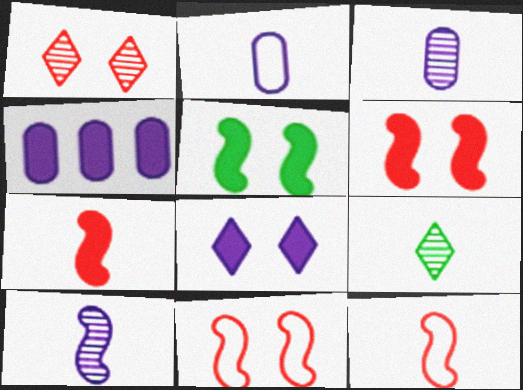[[2, 7, 9], 
[4, 9, 11]]